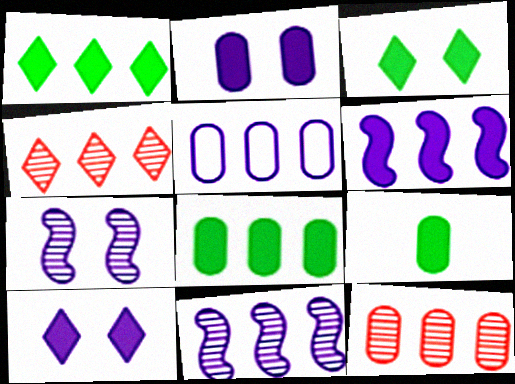[[5, 8, 12]]